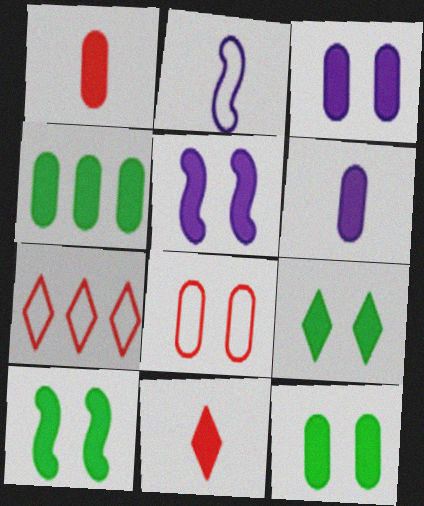[[1, 3, 4], 
[4, 5, 11], 
[9, 10, 12]]